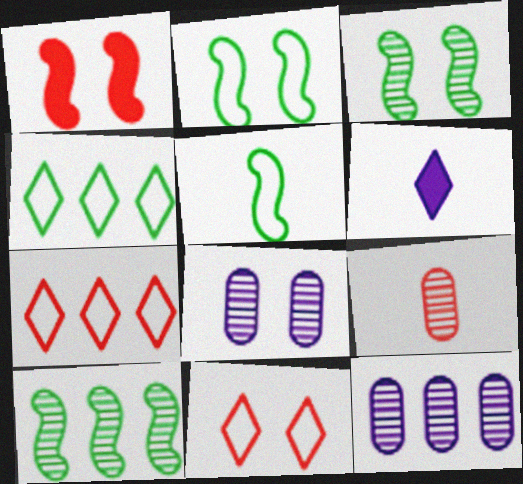[[1, 7, 9], 
[5, 6, 9]]